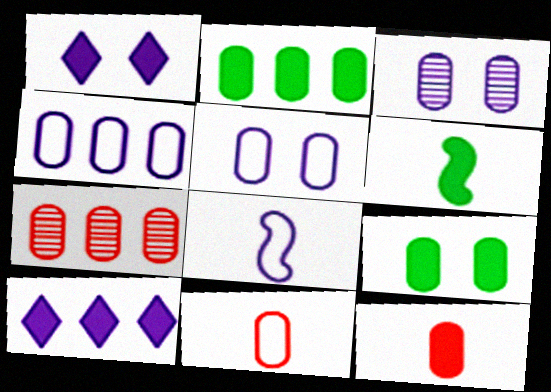[[2, 3, 11], 
[2, 4, 7], 
[3, 8, 10]]